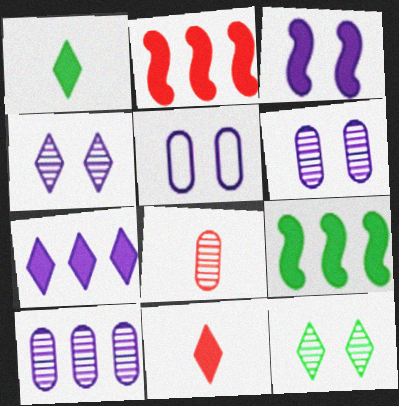[[3, 4, 5]]